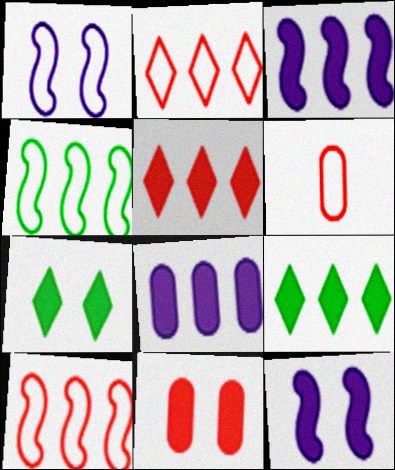[[7, 11, 12]]